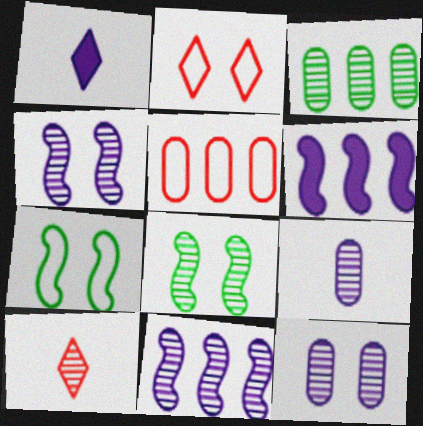[[1, 5, 8], 
[3, 4, 10]]